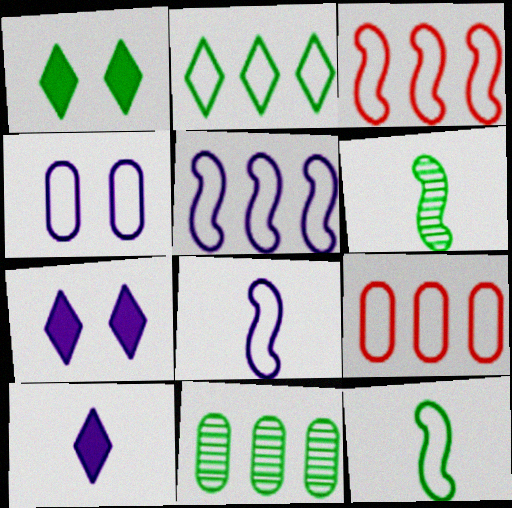[[1, 11, 12], 
[2, 5, 9], 
[6, 7, 9]]